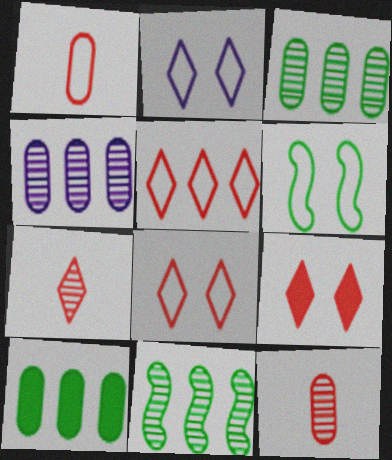[[5, 7, 9]]